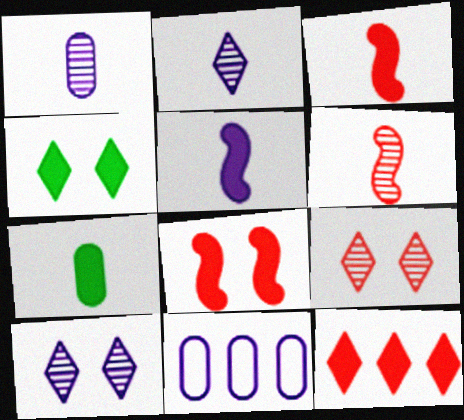[[4, 6, 11], 
[5, 10, 11]]